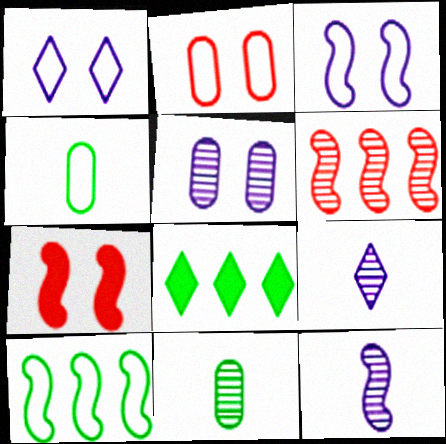[[2, 8, 12], 
[7, 10, 12]]